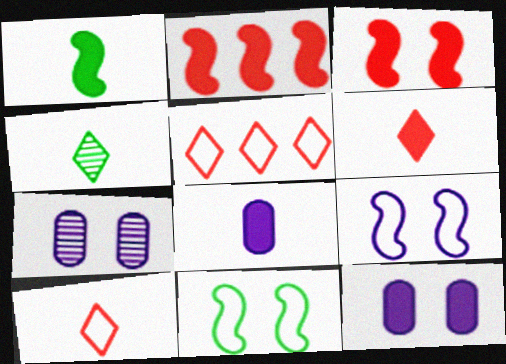[[1, 5, 7], 
[1, 6, 8]]